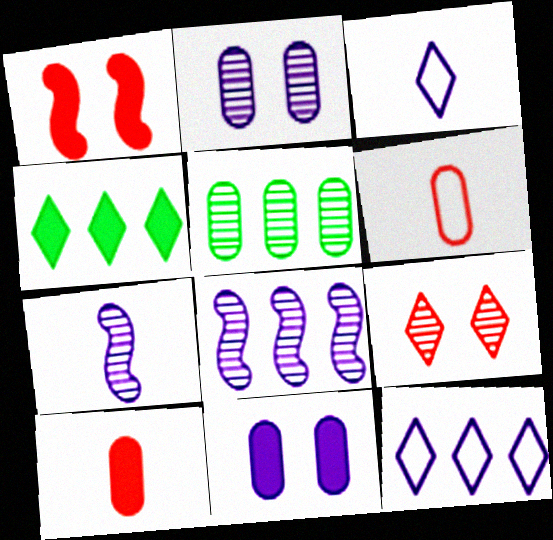[[1, 3, 5], 
[3, 4, 9], 
[3, 8, 11], 
[5, 6, 11], 
[5, 7, 9], 
[7, 11, 12]]